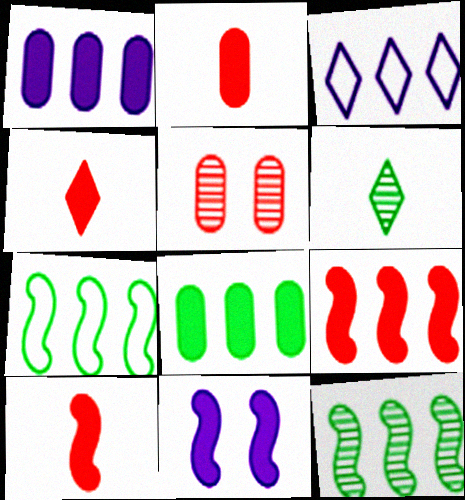[[2, 4, 10], 
[4, 8, 11]]